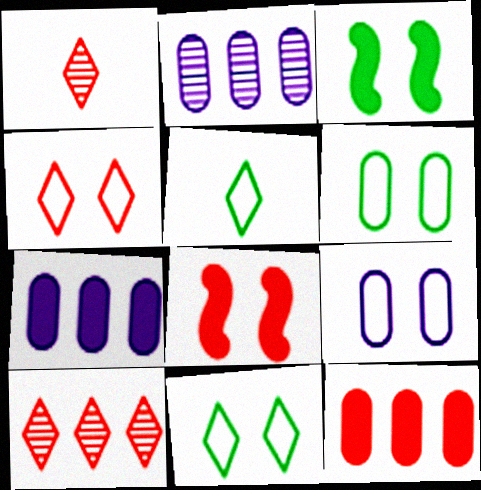[[2, 5, 8]]